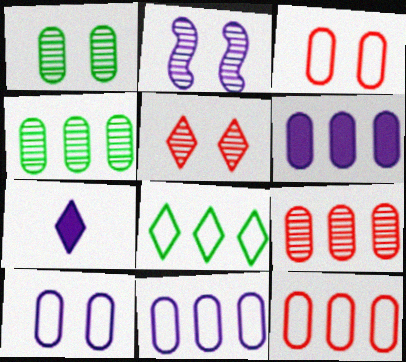[[1, 2, 5], 
[2, 7, 11], 
[4, 6, 12], 
[5, 7, 8]]